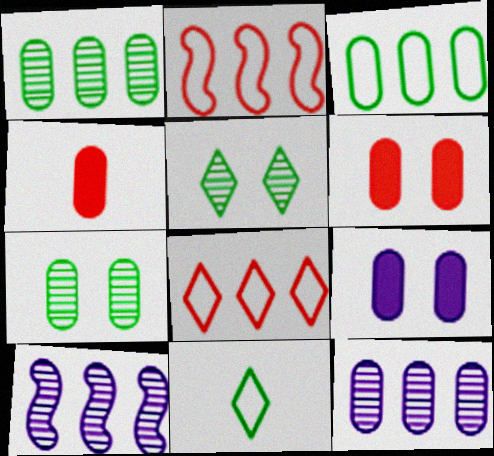[[6, 10, 11]]